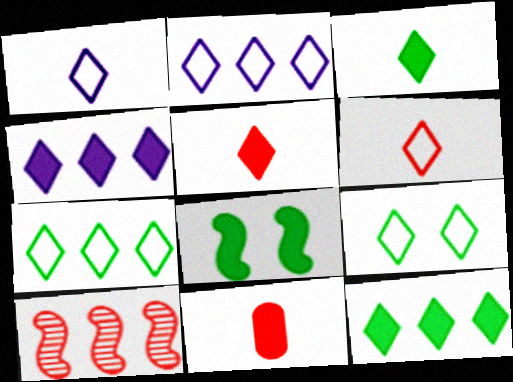[[2, 6, 9], 
[4, 8, 11]]